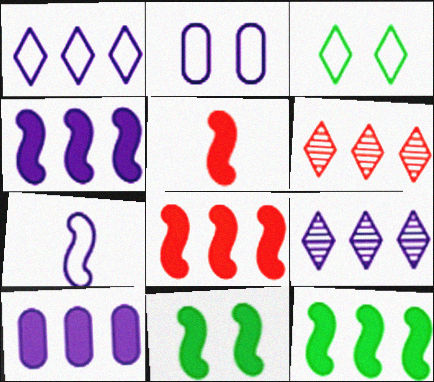[[1, 2, 7], 
[4, 5, 11], 
[4, 8, 12]]